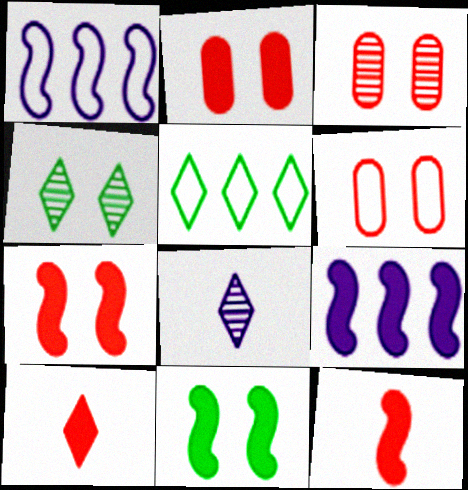[[2, 3, 6], 
[9, 11, 12]]